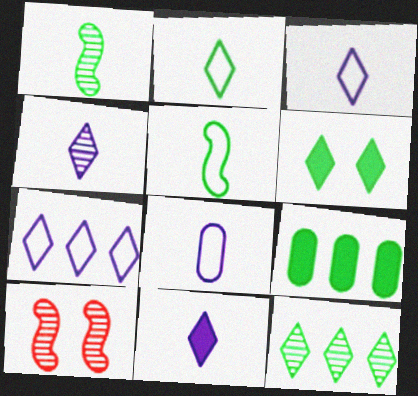[[2, 6, 12], 
[3, 4, 11], 
[3, 9, 10]]